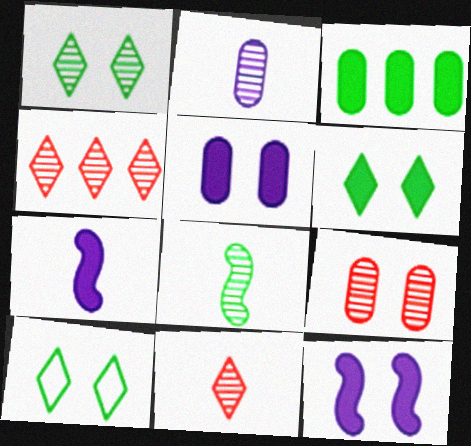[[1, 6, 10], 
[2, 8, 11], 
[3, 8, 10], 
[9, 10, 12]]